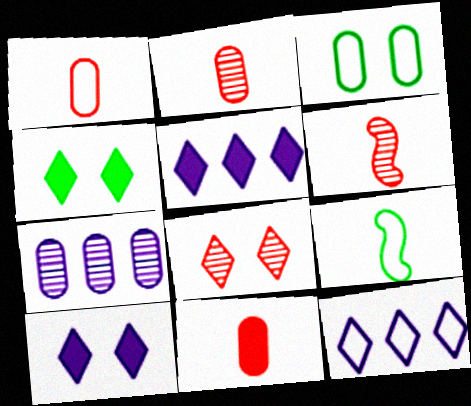[[1, 2, 11], 
[3, 5, 6], 
[3, 7, 11]]